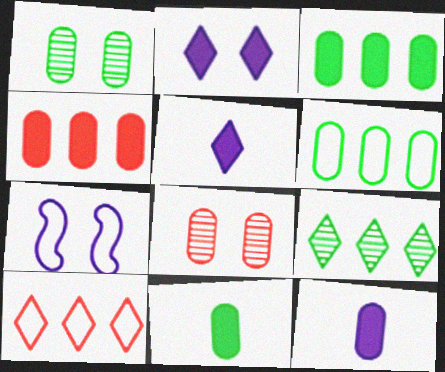[[1, 6, 11], 
[6, 8, 12]]